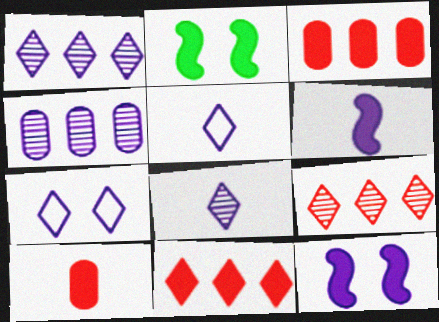[[4, 5, 12], 
[4, 6, 7]]